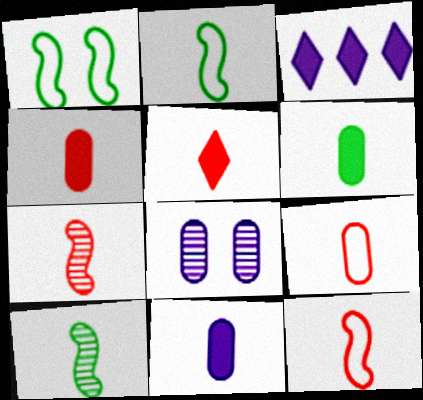[[4, 6, 11], 
[5, 7, 9]]